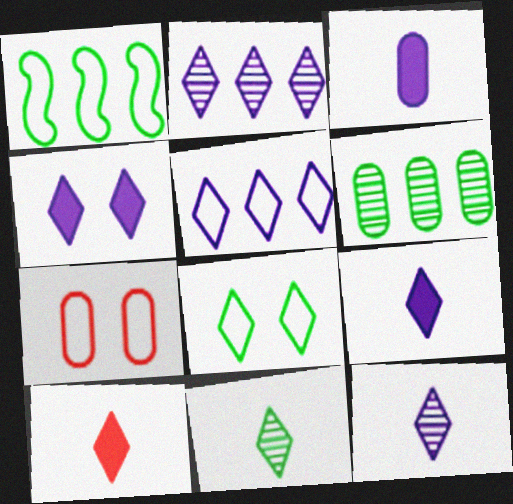[[2, 8, 10], 
[3, 6, 7], 
[4, 5, 12]]